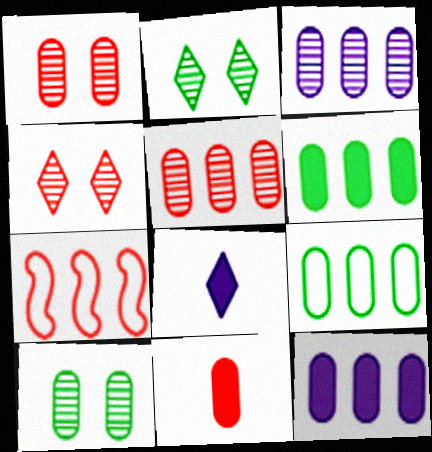[[4, 7, 11], 
[5, 9, 12], 
[7, 8, 10]]